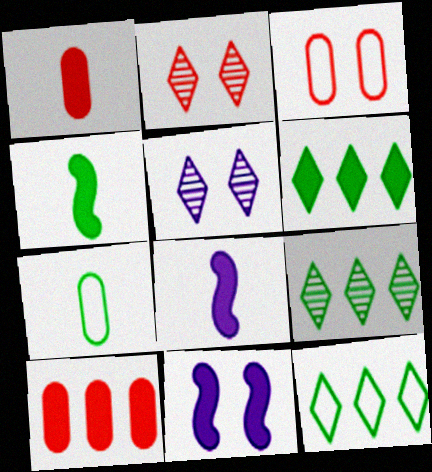[[1, 6, 11], 
[3, 8, 9], 
[6, 9, 12]]